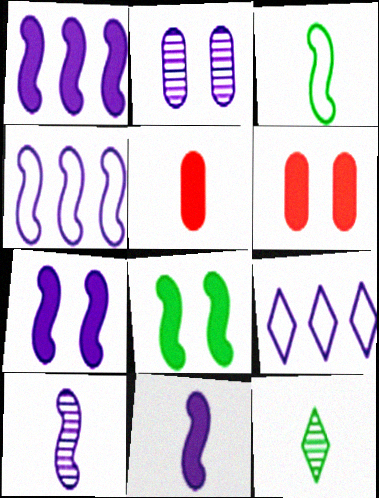[[1, 7, 11], 
[2, 9, 11], 
[4, 6, 12], 
[4, 7, 10]]